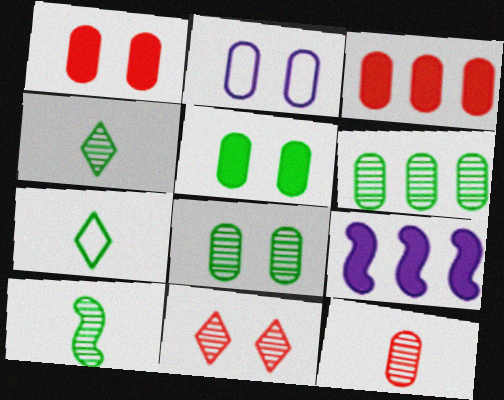[[1, 2, 8]]